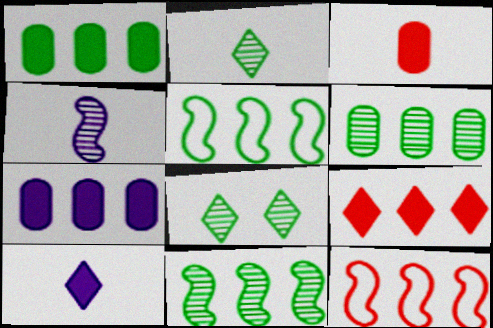[]